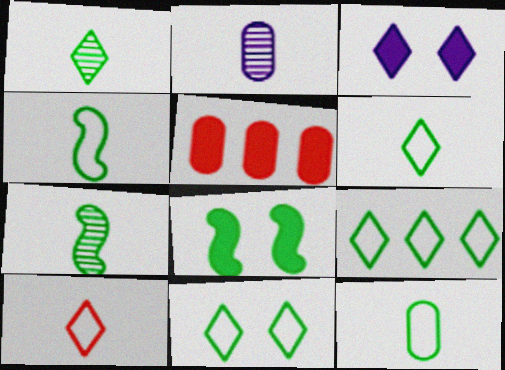[[4, 6, 12], 
[6, 9, 11]]